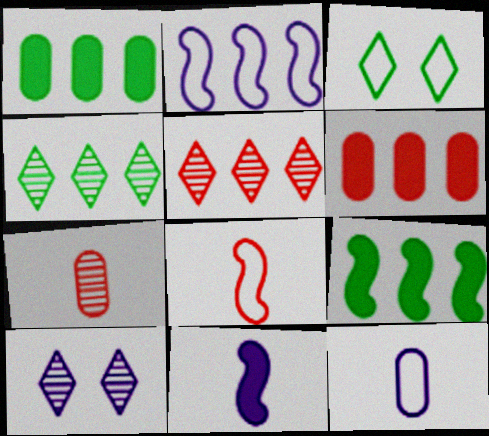[[1, 2, 5], 
[1, 8, 10], 
[2, 4, 6]]